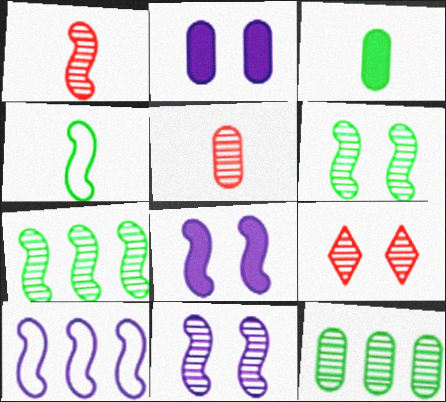[[1, 7, 11], 
[3, 9, 10]]